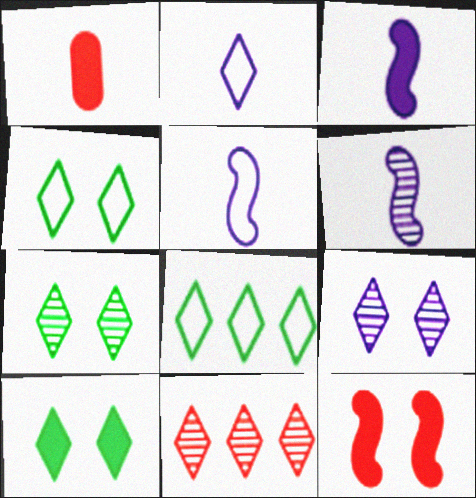[[2, 10, 11], 
[3, 5, 6], 
[4, 7, 10]]